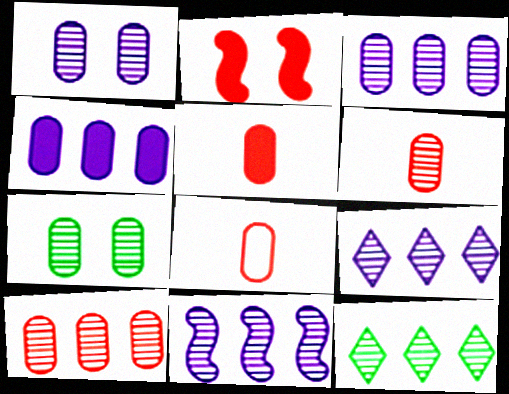[[3, 6, 7], 
[3, 9, 11], 
[4, 7, 8], 
[5, 6, 8], 
[10, 11, 12]]